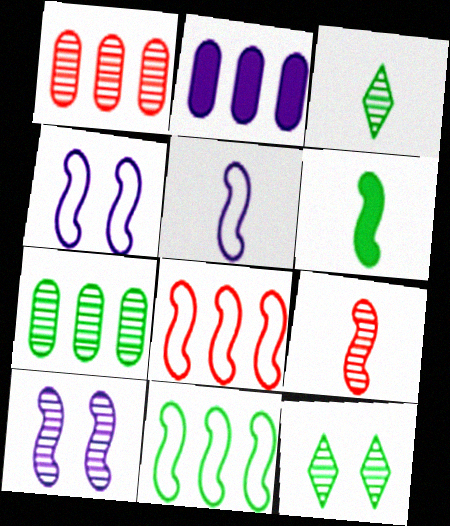[[1, 3, 10], 
[5, 6, 9], 
[6, 8, 10]]